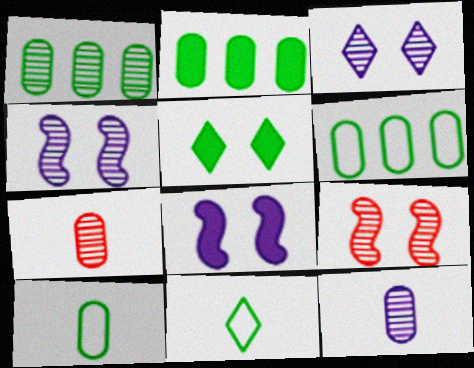[[1, 2, 6]]